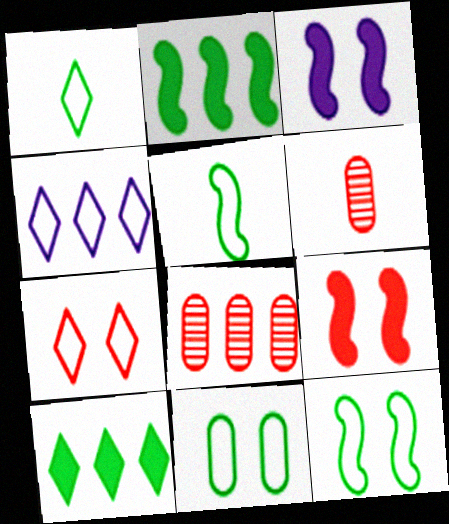[[1, 3, 8], 
[1, 4, 7], 
[2, 4, 8]]